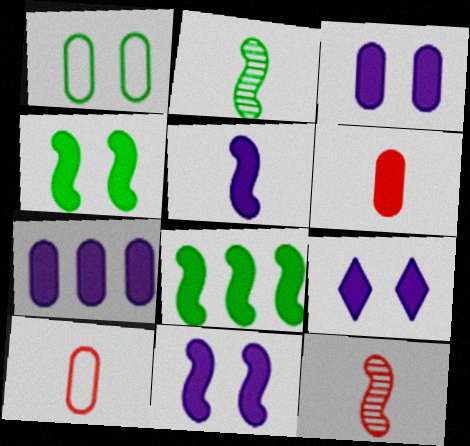[[3, 9, 11], 
[5, 7, 9], 
[6, 8, 9]]